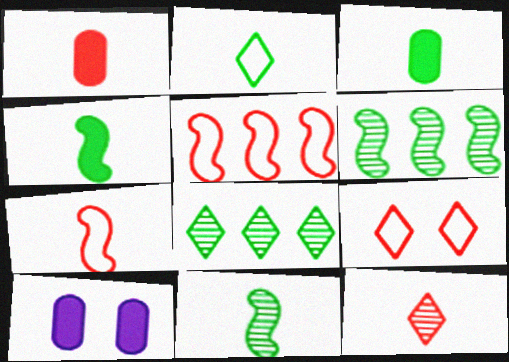[[1, 7, 12], 
[2, 3, 11], 
[7, 8, 10]]